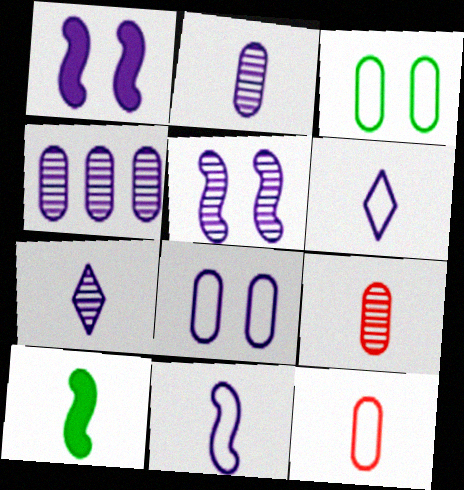[[1, 4, 6], 
[4, 5, 7], 
[6, 9, 10], 
[7, 10, 12]]